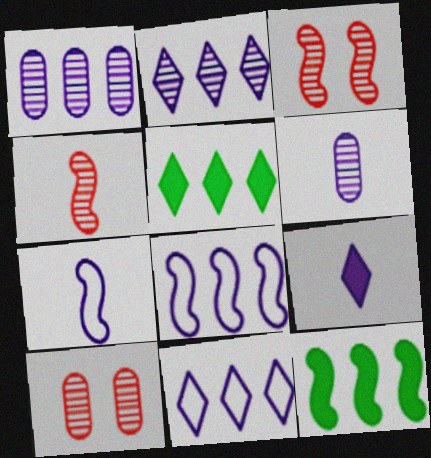[[3, 7, 12], 
[5, 7, 10], 
[6, 7, 9]]